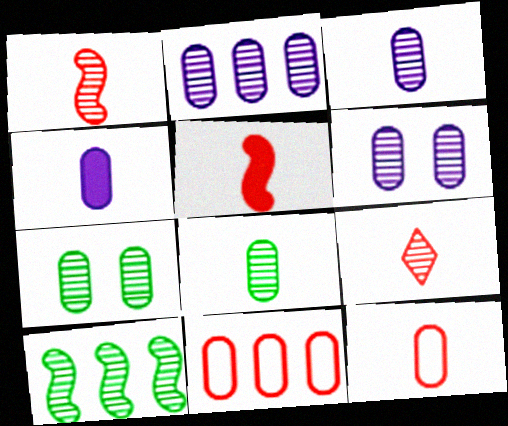[[2, 3, 6], 
[4, 7, 11], 
[4, 8, 12], 
[5, 9, 12], 
[6, 9, 10]]